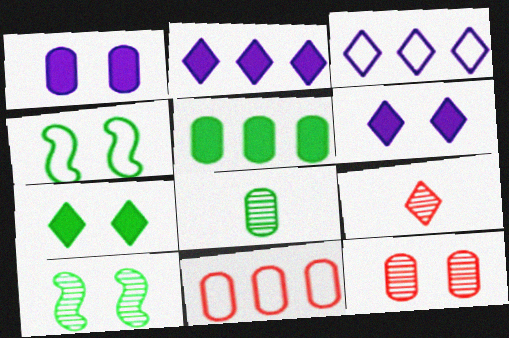[[1, 8, 11], 
[3, 7, 9], 
[4, 6, 12]]